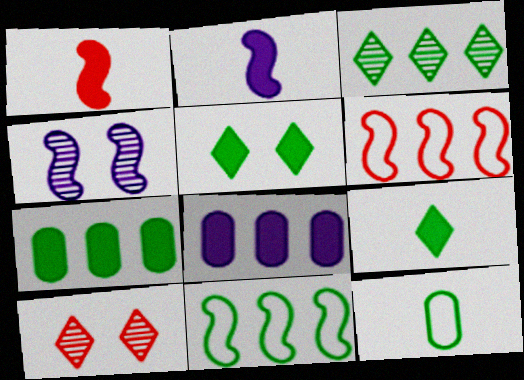[[1, 4, 11], 
[1, 5, 8], 
[3, 6, 8], 
[3, 7, 11]]